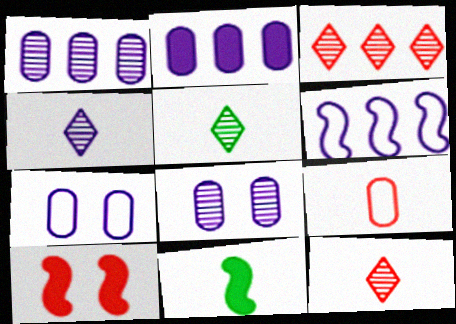[[3, 7, 11], 
[3, 9, 10], 
[4, 5, 12], 
[4, 9, 11]]